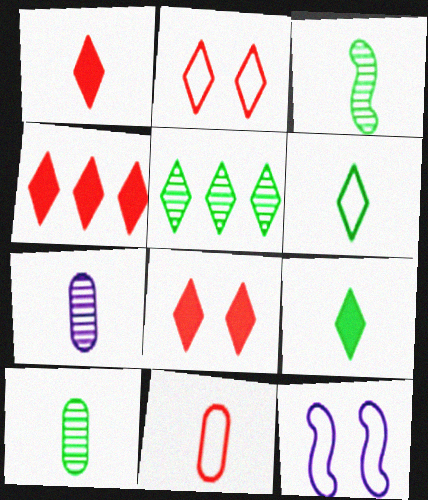[[1, 4, 8], 
[4, 10, 12]]